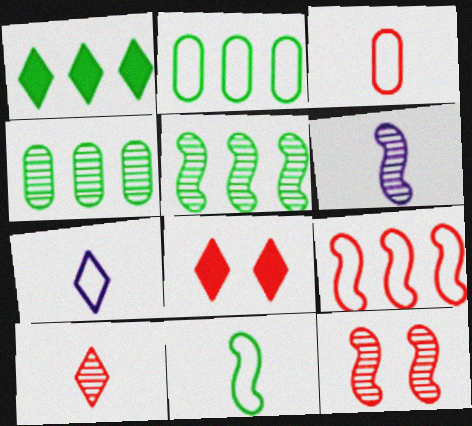[[1, 2, 5], 
[2, 6, 8], 
[3, 7, 11], 
[5, 6, 12]]